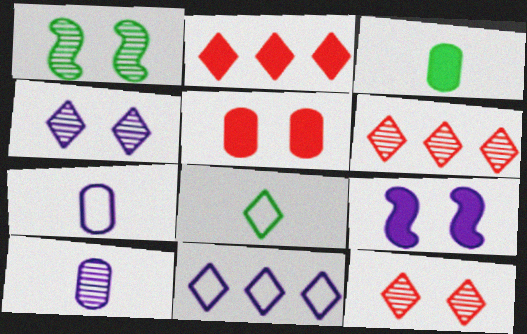[[1, 2, 7], 
[1, 6, 10], 
[2, 3, 9], 
[2, 4, 8], 
[9, 10, 11]]